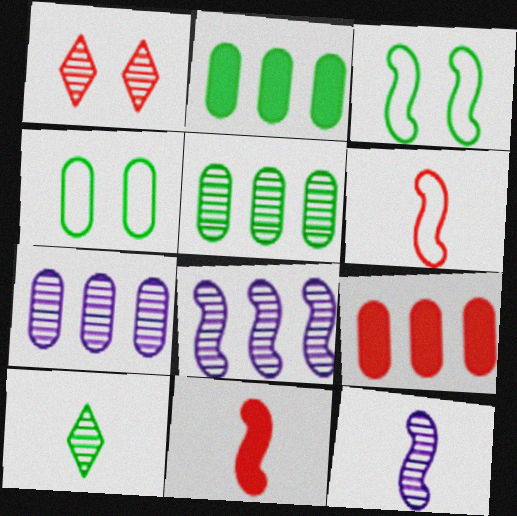[[1, 5, 12], 
[1, 6, 9], 
[2, 3, 10], 
[3, 8, 11]]